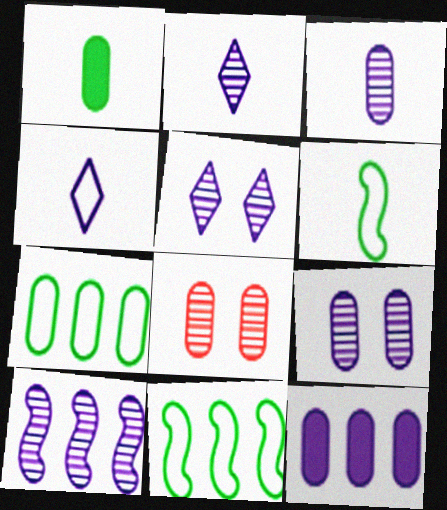[[2, 9, 10], 
[3, 5, 10]]